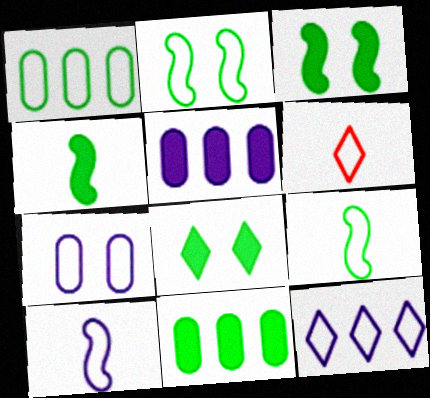[[4, 8, 11], 
[7, 10, 12]]